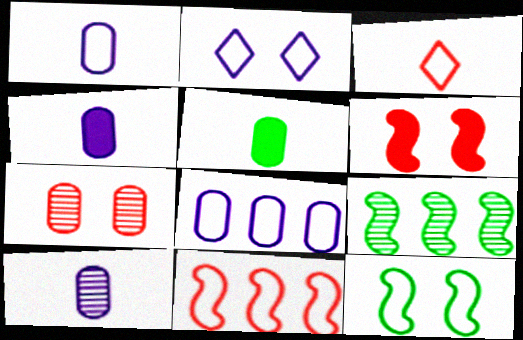[[1, 4, 10], 
[3, 8, 12], 
[5, 7, 8]]